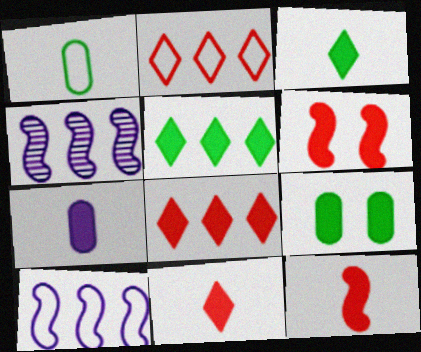[[3, 7, 12], 
[5, 6, 7]]